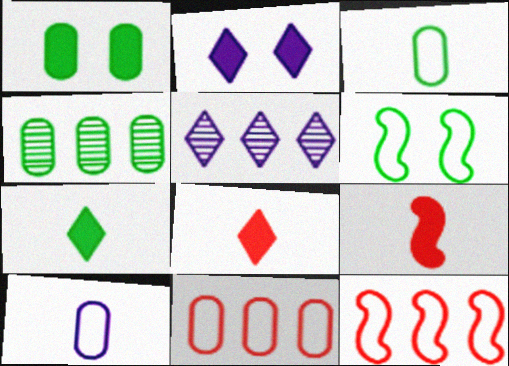[[1, 3, 4], 
[4, 6, 7]]